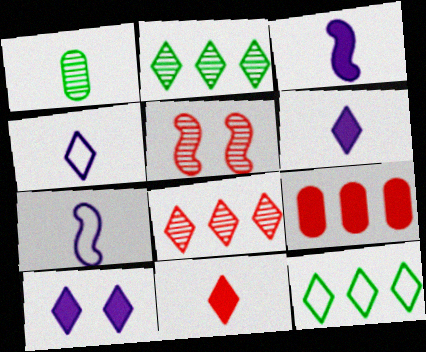[[1, 7, 11]]